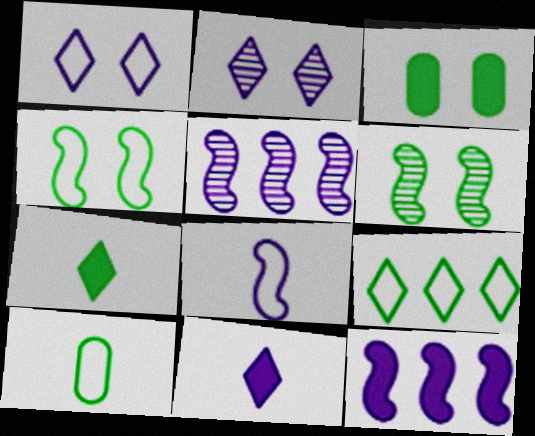[[4, 9, 10]]